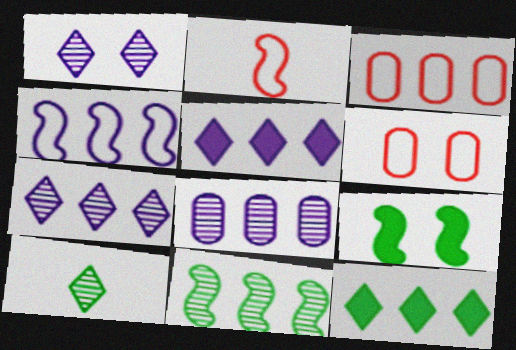[[1, 6, 9], 
[3, 5, 11], 
[4, 5, 8]]